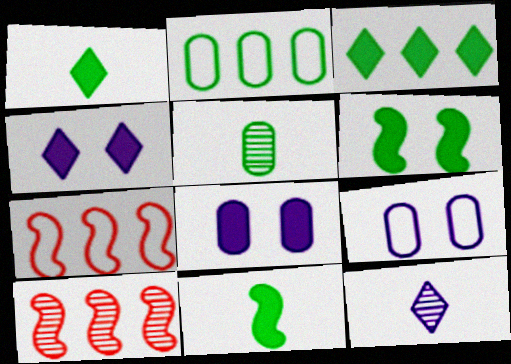[[1, 9, 10], 
[4, 5, 7]]